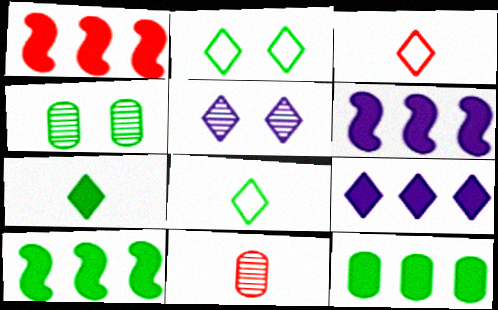[[1, 6, 10], 
[1, 9, 12], 
[2, 6, 11], 
[3, 4, 6], 
[4, 8, 10]]